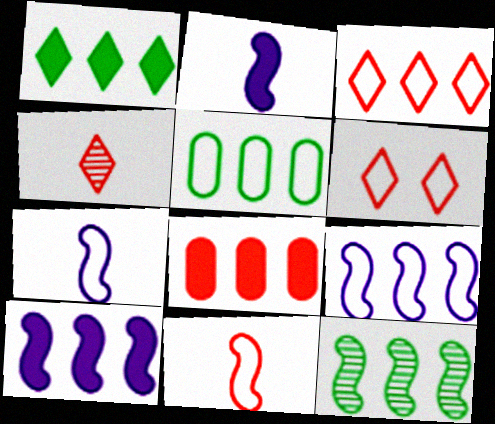[[1, 5, 12], 
[1, 8, 10], 
[3, 5, 9], 
[5, 6, 7]]